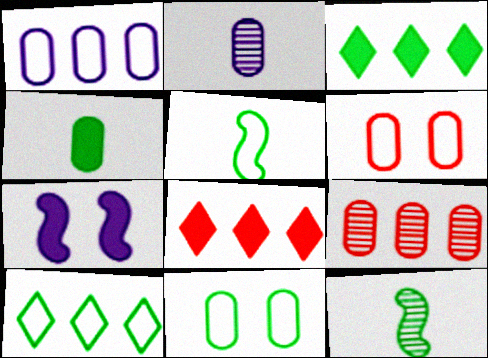[[3, 11, 12], 
[4, 7, 8], 
[5, 10, 11]]